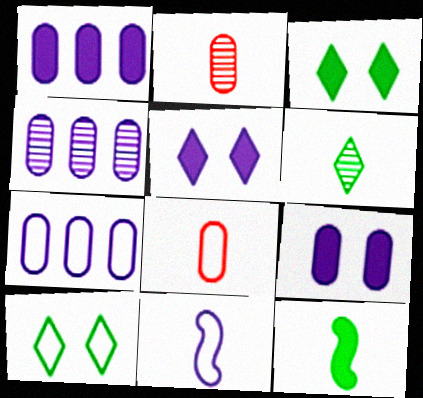[[1, 4, 7], 
[4, 5, 11]]